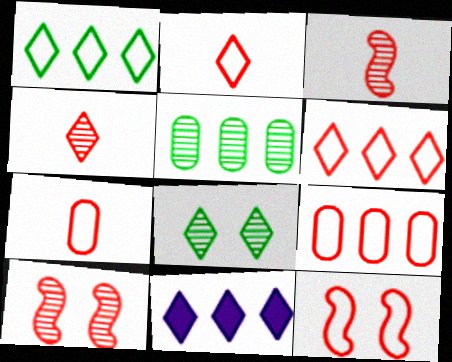[[2, 8, 11], 
[2, 9, 12], 
[6, 7, 12]]